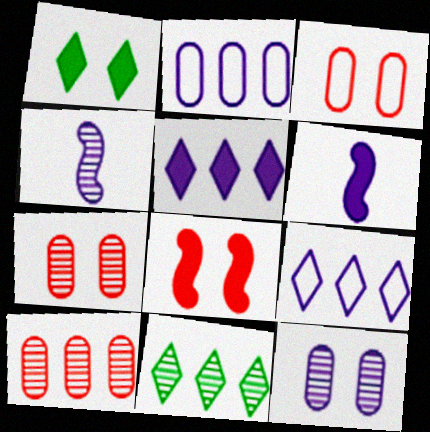[[3, 6, 11], 
[4, 7, 11], 
[6, 9, 12]]